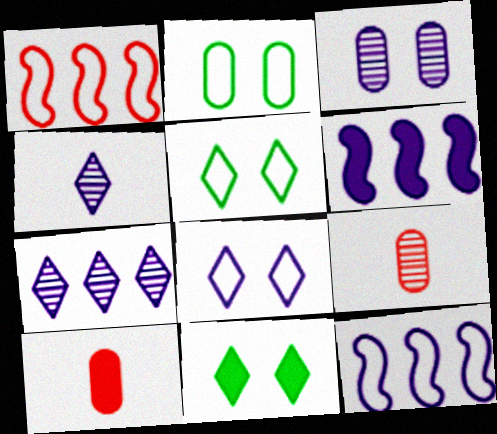[[5, 6, 9], 
[6, 10, 11], 
[9, 11, 12]]